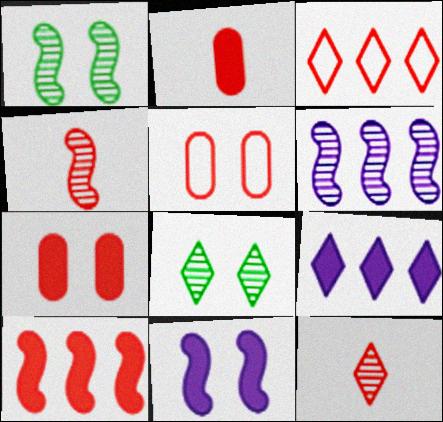[[1, 4, 6], 
[3, 4, 7], 
[5, 8, 11], 
[5, 10, 12]]